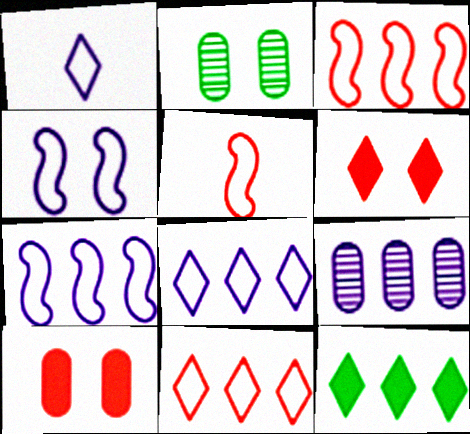[[2, 4, 6], 
[3, 9, 12]]